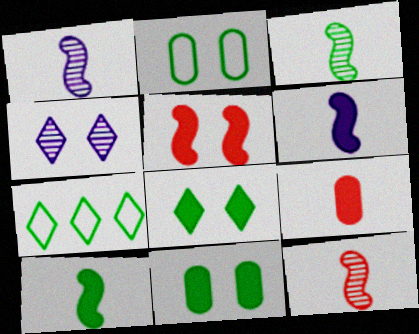[[1, 3, 12], 
[2, 4, 5], 
[3, 7, 11]]